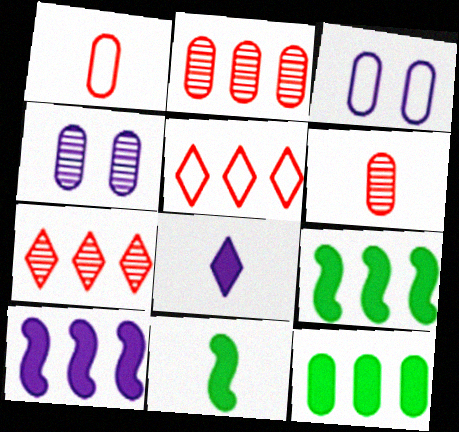[[1, 4, 12], 
[3, 6, 12], 
[3, 7, 11], 
[4, 5, 11]]